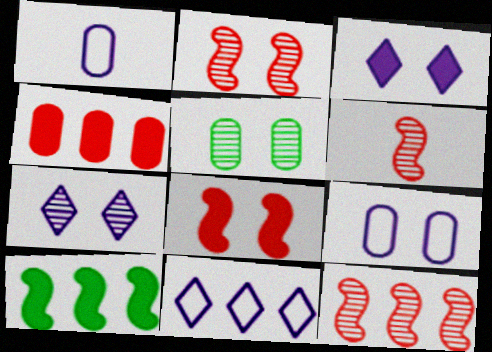[[1, 4, 5], 
[2, 5, 7], 
[2, 6, 12]]